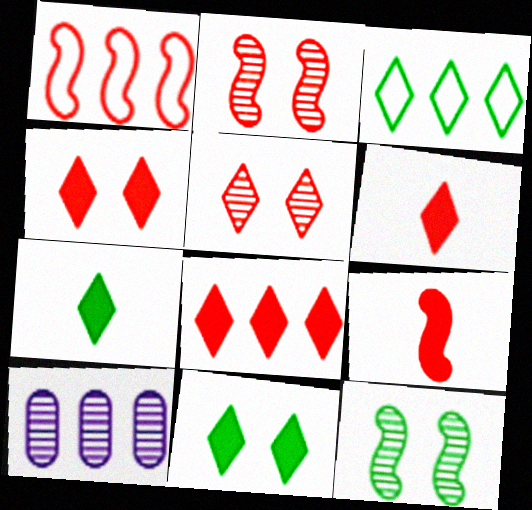[[1, 2, 9], 
[4, 6, 8]]